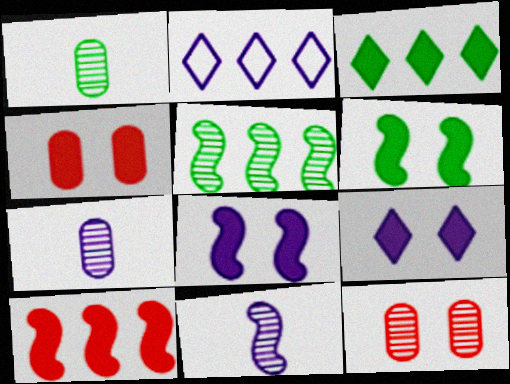[[2, 7, 8], 
[4, 6, 9]]